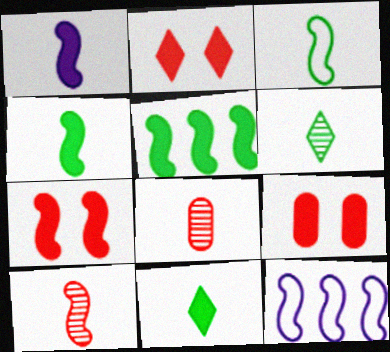[[1, 3, 10], 
[1, 5, 7], 
[2, 7, 9], 
[6, 9, 12]]